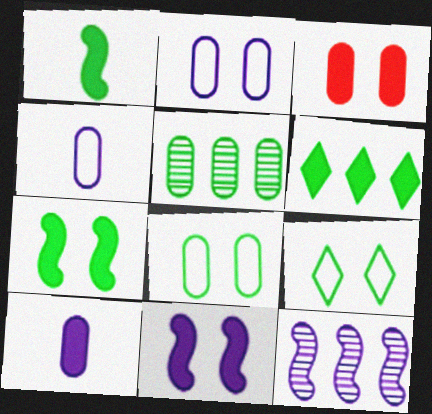[[1, 5, 9], 
[3, 4, 5]]